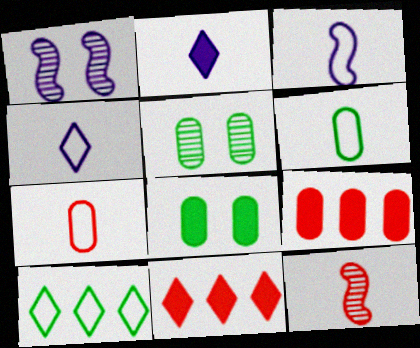[[1, 6, 11], 
[2, 6, 12], 
[3, 5, 11]]